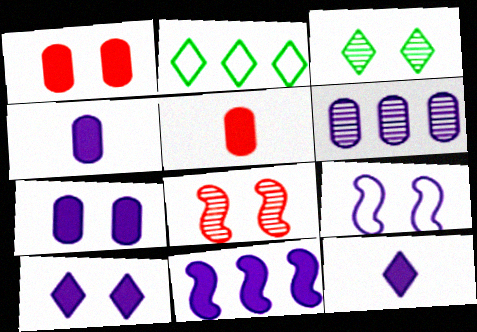[[1, 3, 9], 
[2, 4, 8], 
[4, 10, 11], 
[6, 9, 12], 
[7, 11, 12]]